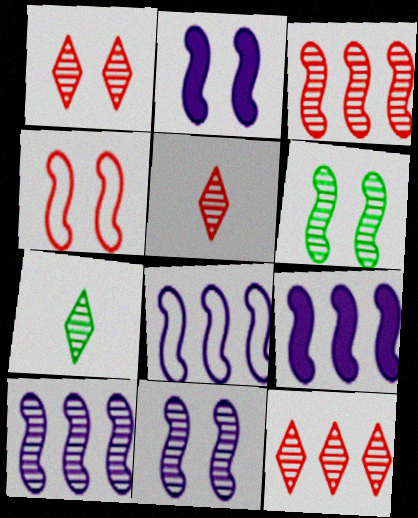[[1, 5, 12], 
[2, 4, 6], 
[8, 9, 10]]